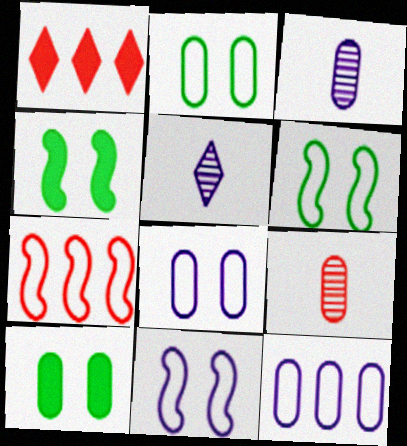[[1, 3, 6], 
[5, 7, 10], 
[9, 10, 12]]